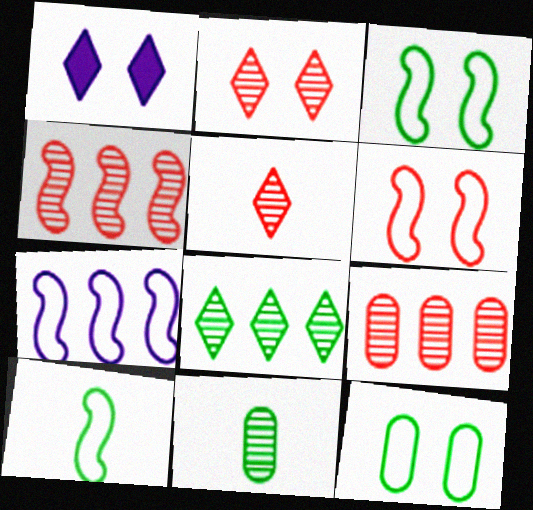[[1, 9, 10], 
[6, 7, 10]]